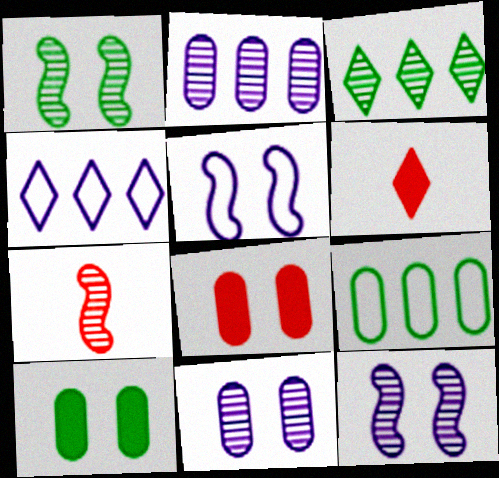[[3, 7, 11], 
[4, 7, 10], 
[6, 9, 12]]